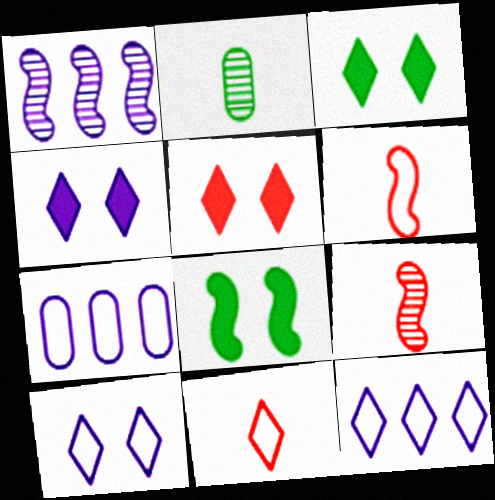[[1, 6, 8], 
[3, 4, 5], 
[3, 7, 9]]